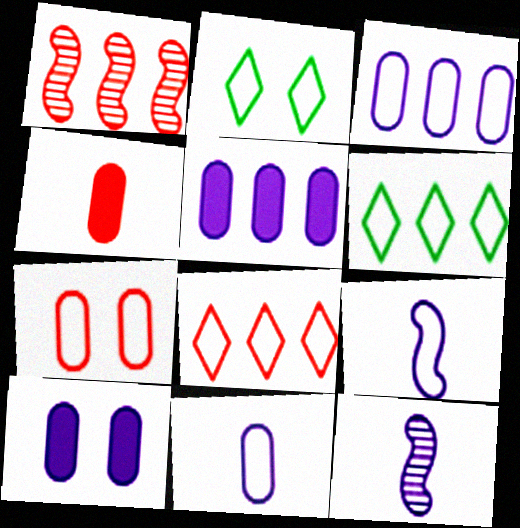[[1, 5, 6], 
[6, 7, 9]]